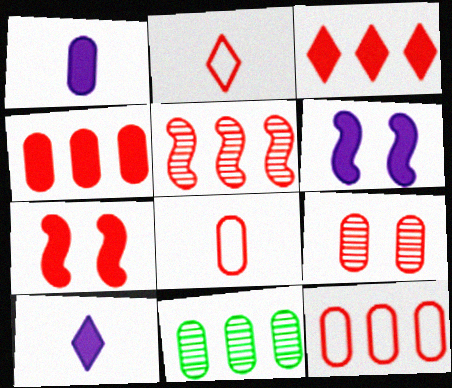[[2, 6, 11], 
[3, 5, 12], 
[4, 8, 9]]